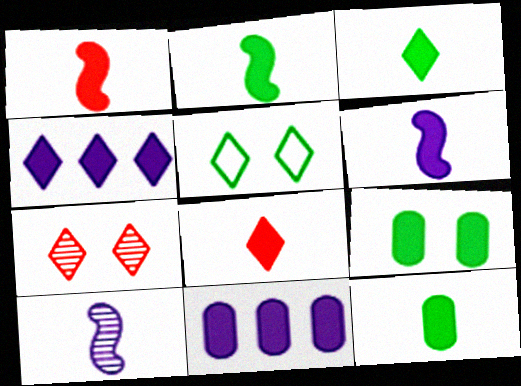[[1, 2, 6], 
[1, 4, 9], 
[2, 3, 12], 
[6, 8, 12]]